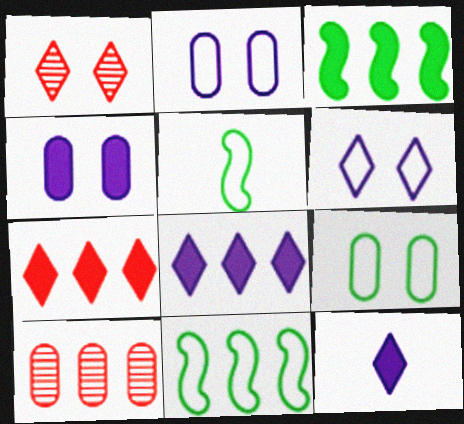[[8, 10, 11]]